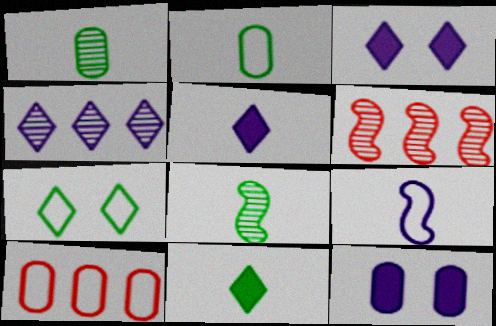[[1, 10, 12], 
[2, 3, 6], 
[2, 8, 11], 
[3, 8, 10], 
[4, 9, 12], 
[7, 9, 10]]